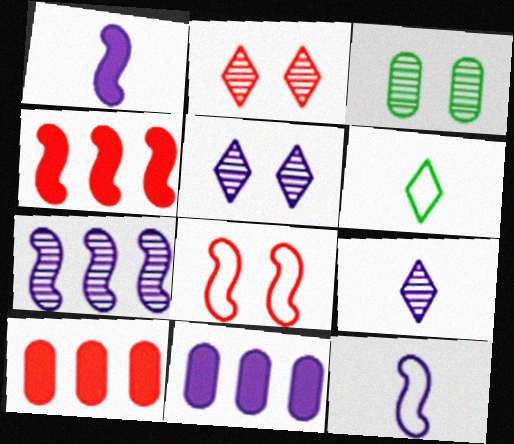[[5, 11, 12]]